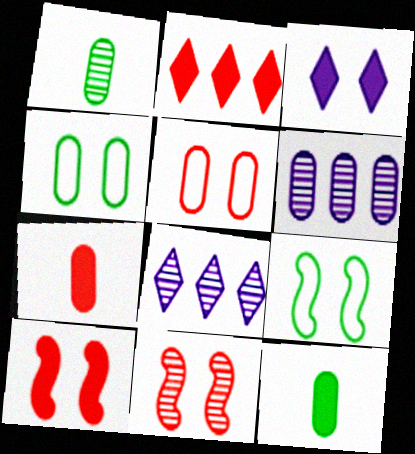[[1, 8, 11], 
[2, 7, 10], 
[3, 4, 11], 
[4, 6, 7], 
[5, 6, 12], 
[7, 8, 9]]